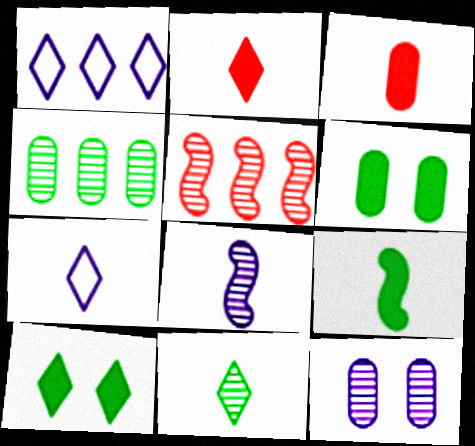[[2, 7, 11], 
[5, 6, 7], 
[5, 11, 12]]